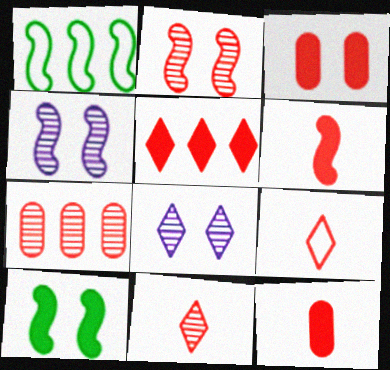[[1, 4, 6], 
[1, 8, 12], 
[2, 7, 11], 
[3, 5, 6]]